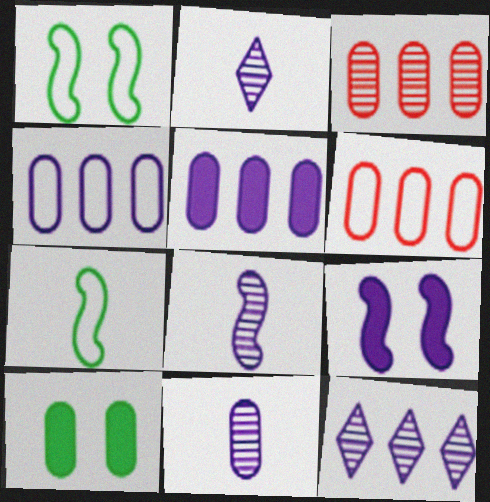[[2, 4, 9], 
[2, 8, 11], 
[6, 10, 11]]